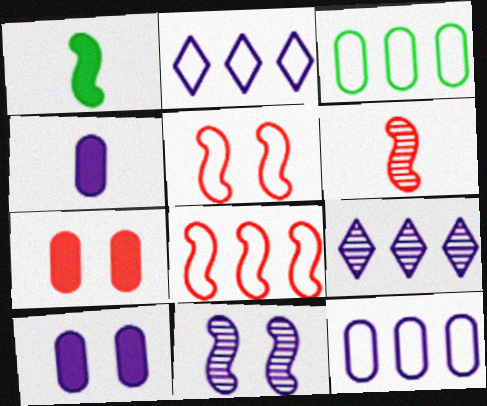[[1, 8, 11], 
[2, 3, 8], 
[2, 4, 11]]